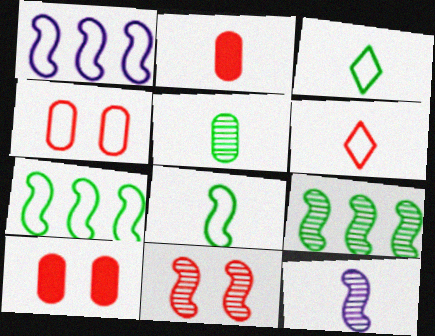[[1, 3, 4], 
[2, 3, 12], 
[9, 11, 12]]